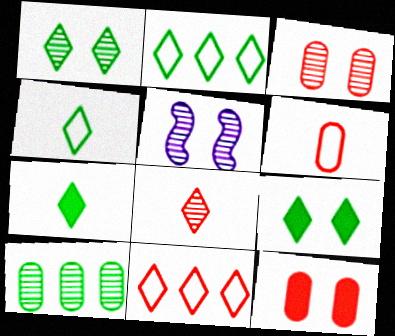[[1, 2, 7], 
[1, 3, 5], 
[5, 8, 10]]